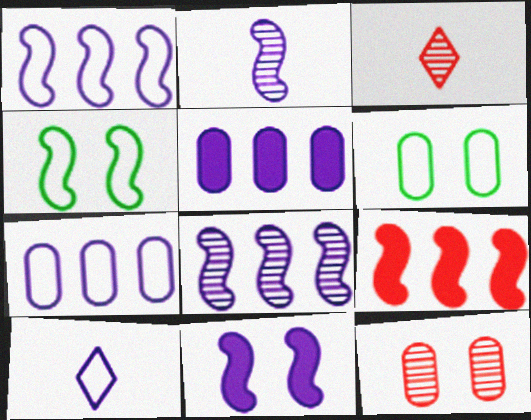[[1, 2, 11], 
[2, 4, 9], 
[3, 4, 5]]